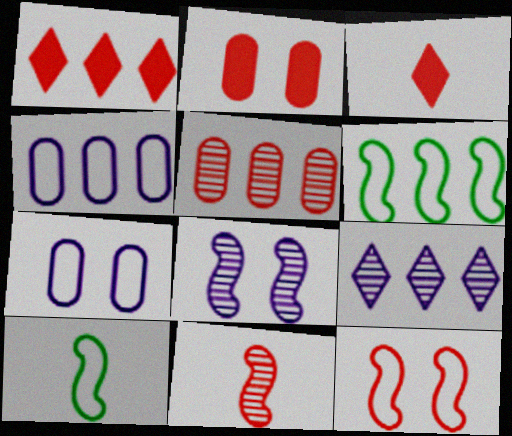[[2, 9, 10], 
[3, 5, 12]]